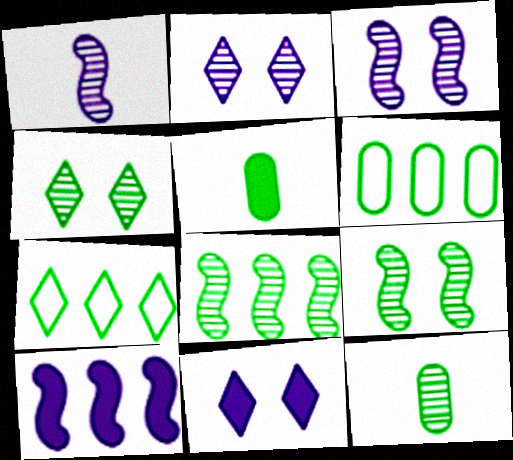[[4, 8, 12], 
[5, 7, 9]]